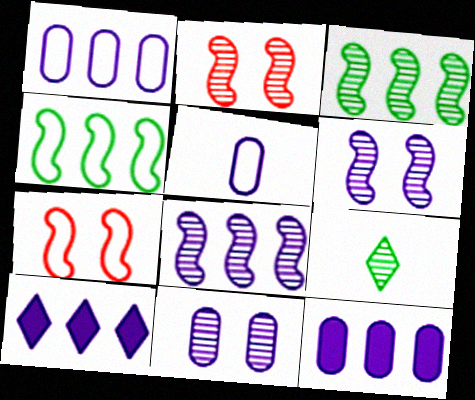[[1, 8, 10], 
[5, 6, 10], 
[5, 11, 12], 
[7, 9, 12]]